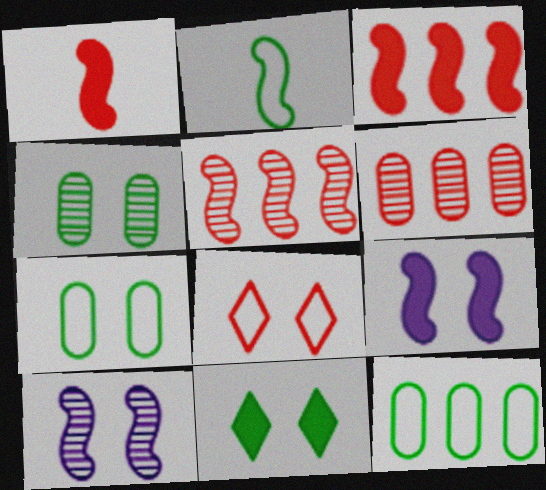[[1, 6, 8], 
[2, 3, 10], 
[2, 5, 9], 
[4, 8, 9]]